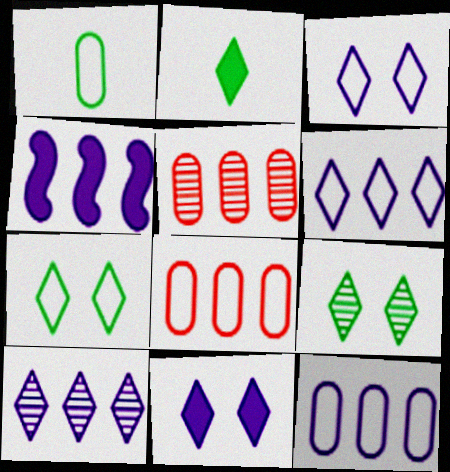[[4, 10, 12]]